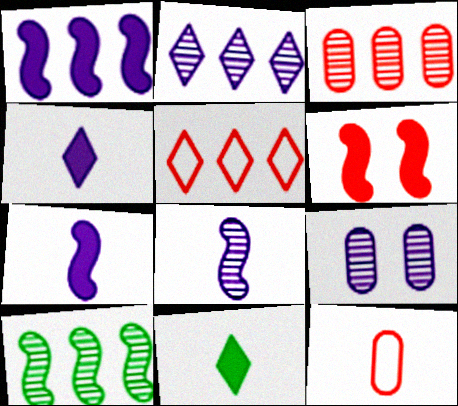[[2, 3, 10], 
[2, 8, 9], 
[8, 11, 12]]